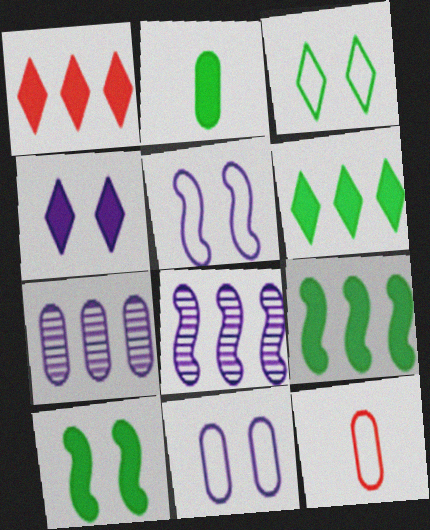[[2, 6, 10]]